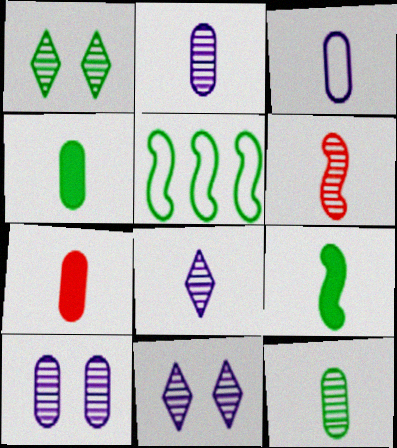[[1, 4, 5], 
[3, 7, 12], 
[5, 7, 11], 
[6, 8, 12]]